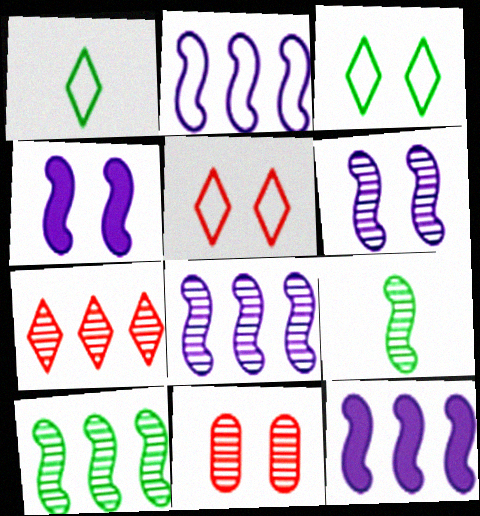[[1, 11, 12], 
[2, 8, 12], 
[3, 4, 11]]